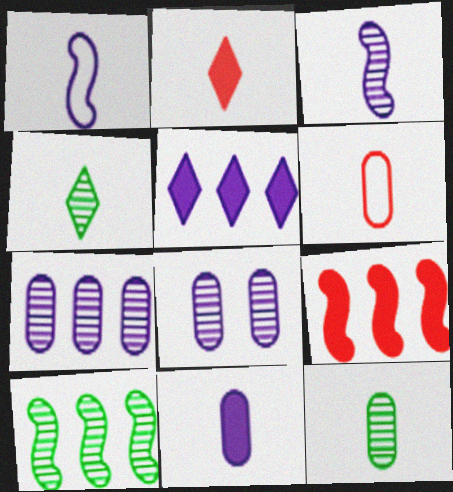[[1, 2, 12], 
[1, 5, 8], 
[6, 11, 12]]